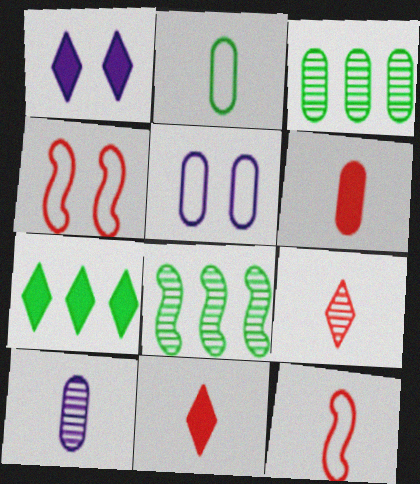[[1, 3, 12], 
[1, 7, 11], 
[2, 6, 10], 
[3, 5, 6], 
[4, 7, 10], 
[5, 8, 11], 
[6, 9, 12]]